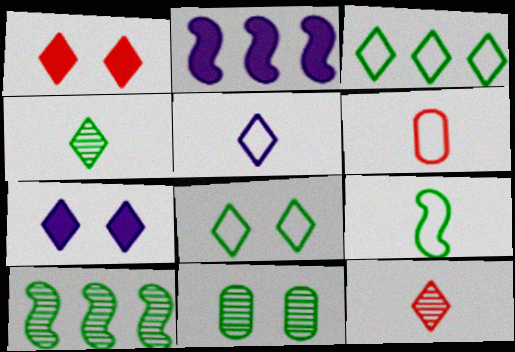[[3, 7, 12], 
[4, 10, 11], 
[5, 6, 9], 
[6, 7, 10]]